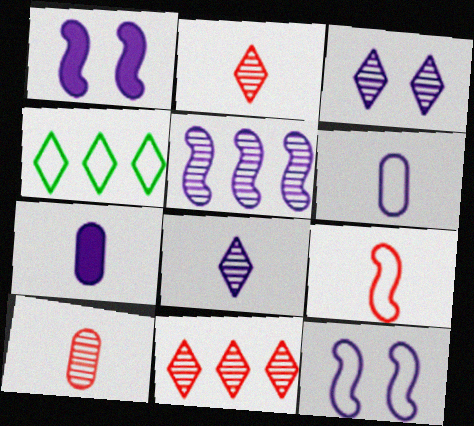[[1, 4, 10]]